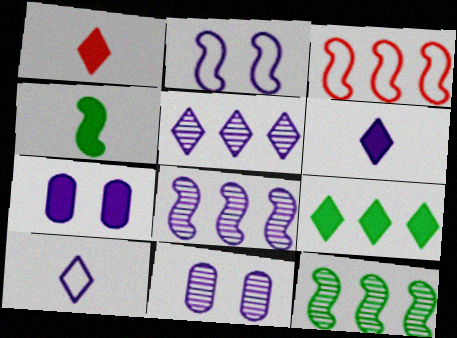[[7, 8, 10]]